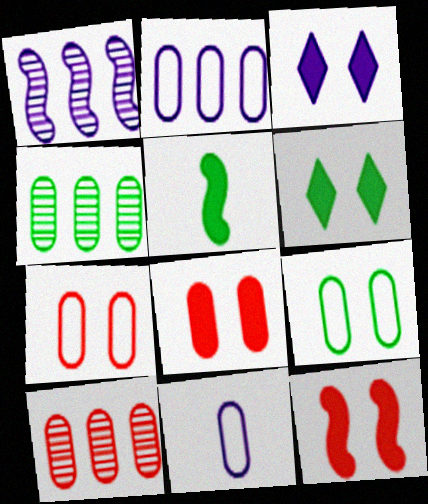[[1, 3, 11], 
[4, 8, 11]]